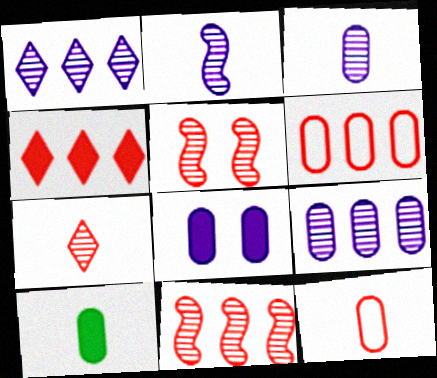[[3, 10, 12], 
[4, 5, 12], 
[4, 6, 11]]